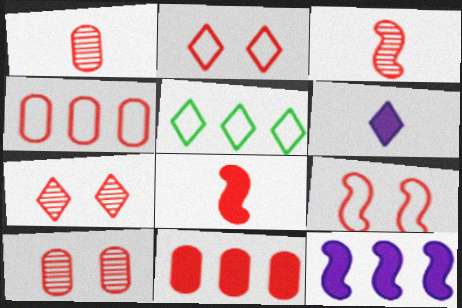[[2, 3, 11], 
[4, 7, 8], 
[5, 6, 7]]